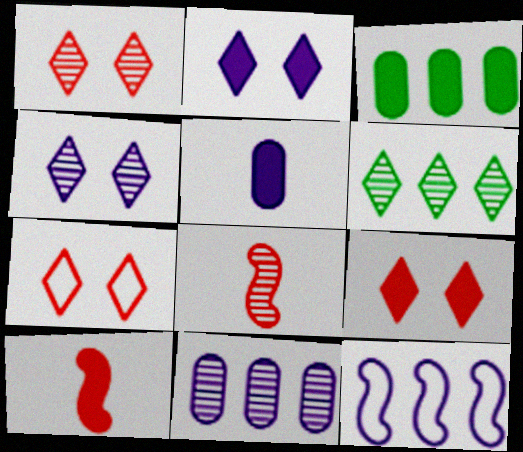[[1, 7, 9], 
[2, 3, 10], 
[4, 5, 12]]